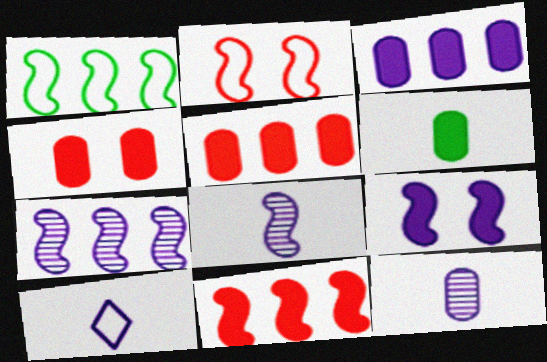[[1, 7, 11], 
[3, 4, 6]]